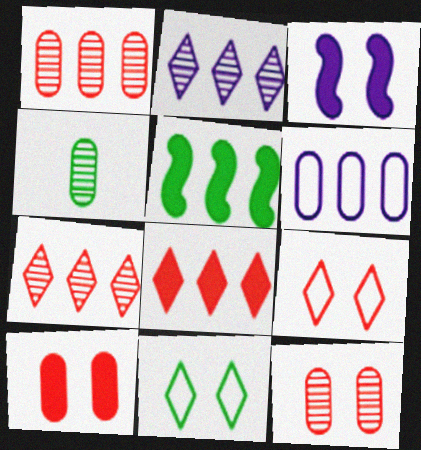[[3, 11, 12], 
[4, 5, 11], 
[4, 6, 10], 
[5, 6, 7]]